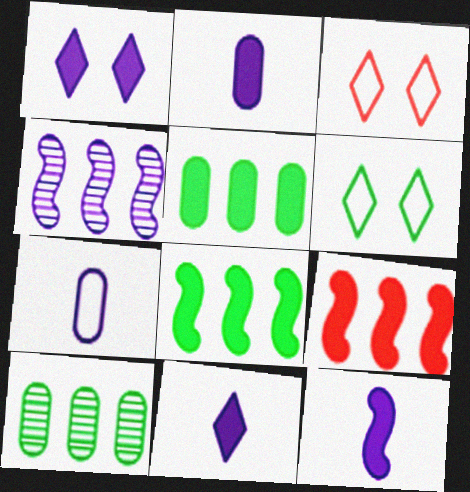[[1, 4, 7], 
[2, 11, 12], 
[3, 10, 12]]